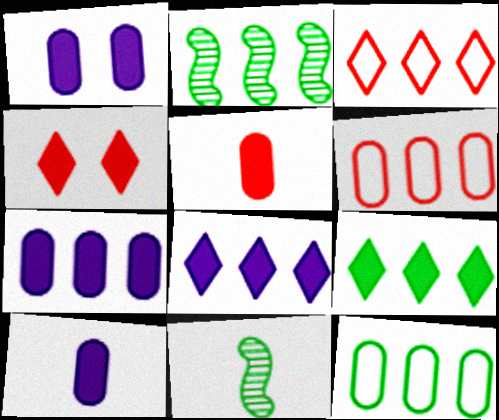[[1, 3, 11], 
[1, 7, 10], 
[2, 3, 7], 
[2, 6, 8], 
[2, 9, 12]]